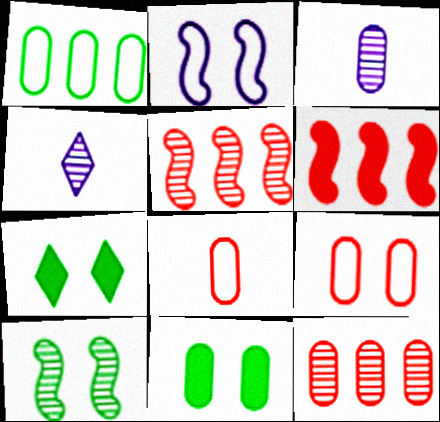[[4, 10, 12]]